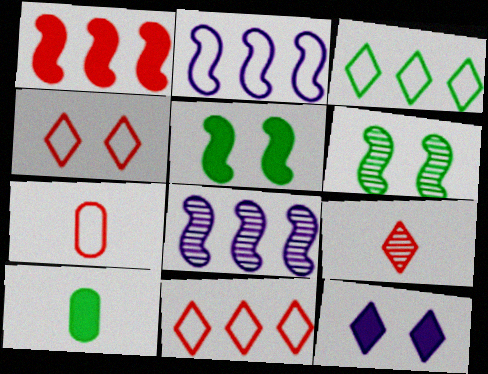[[1, 10, 12], 
[3, 6, 10], 
[3, 9, 12], 
[4, 8, 10]]